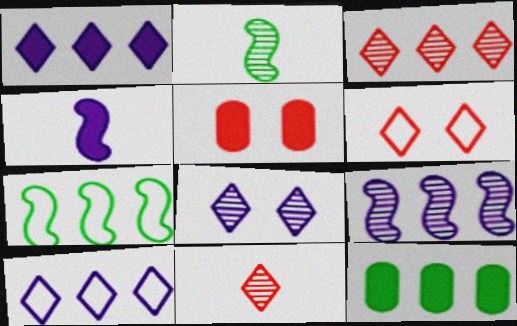[[2, 5, 10]]